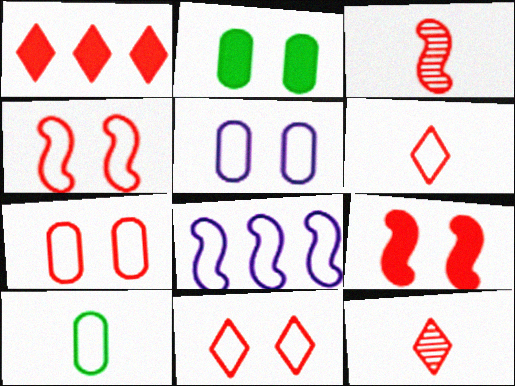[[1, 3, 7], 
[1, 11, 12], 
[2, 8, 12], 
[4, 7, 11], 
[8, 10, 11]]